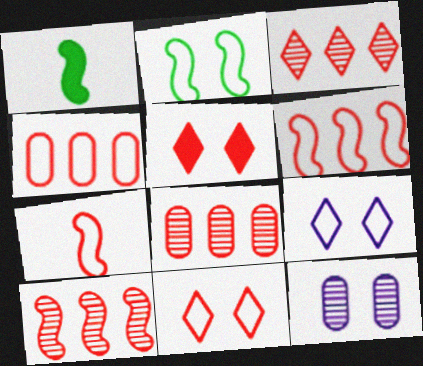[[1, 8, 9], 
[2, 5, 12], 
[3, 8, 10], 
[4, 7, 11], 
[5, 7, 8]]